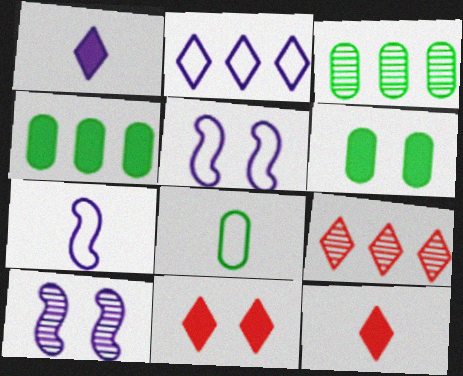[[3, 5, 12], 
[3, 6, 8], 
[3, 7, 11], 
[6, 7, 9]]